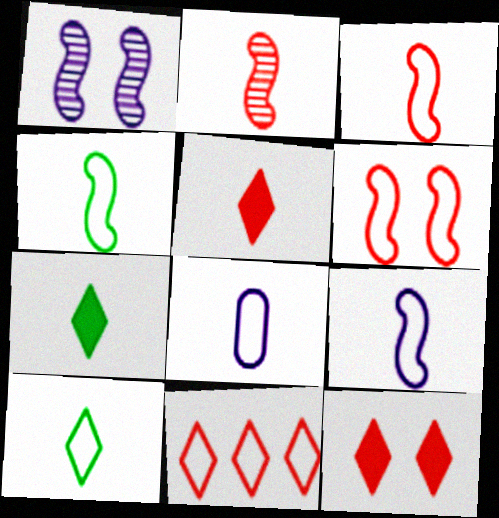[[2, 7, 8], 
[3, 4, 9], 
[3, 8, 10]]